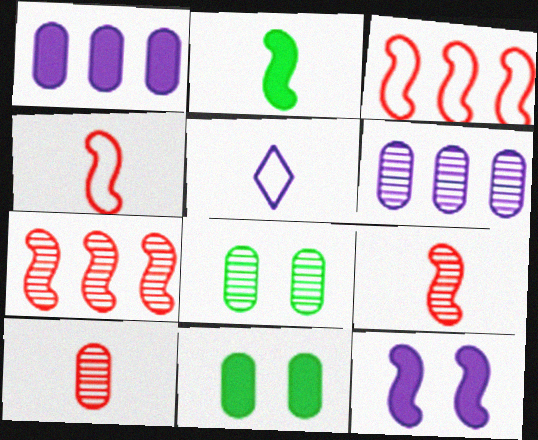[[2, 5, 10], 
[5, 6, 12], 
[5, 7, 11], 
[6, 8, 10]]